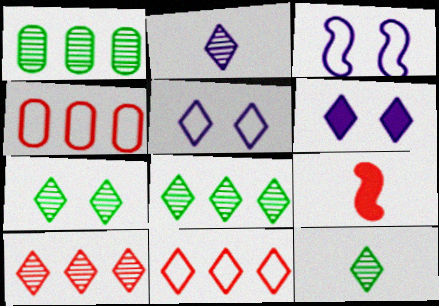[[1, 5, 9], 
[2, 7, 10], 
[6, 11, 12], 
[7, 8, 12]]